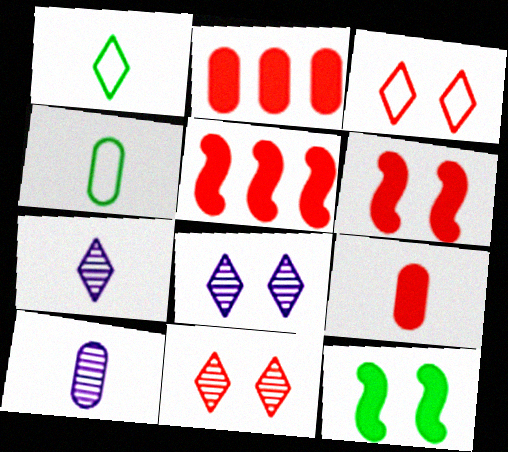[[4, 5, 8], 
[4, 9, 10]]